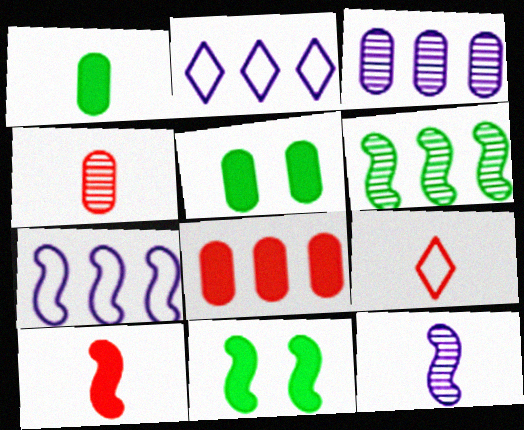[[1, 9, 12], 
[2, 4, 11], 
[2, 6, 8], 
[3, 9, 11], 
[4, 9, 10]]